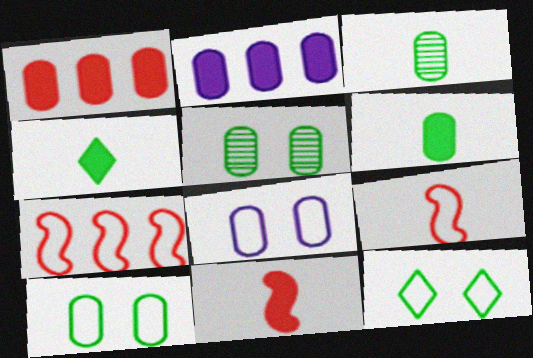[[1, 3, 8]]